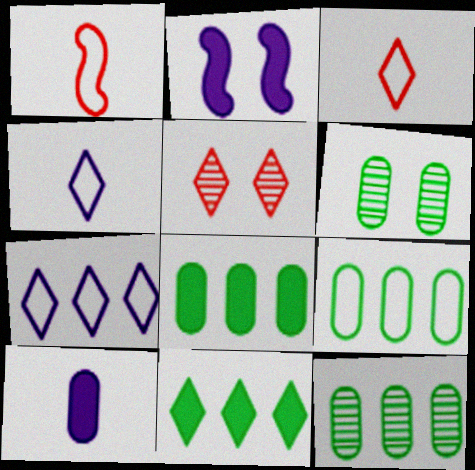[[2, 3, 12], 
[4, 5, 11], 
[8, 9, 12]]